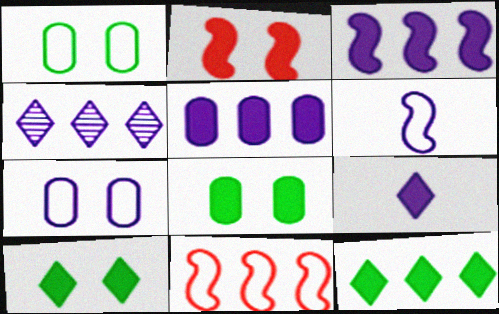[]